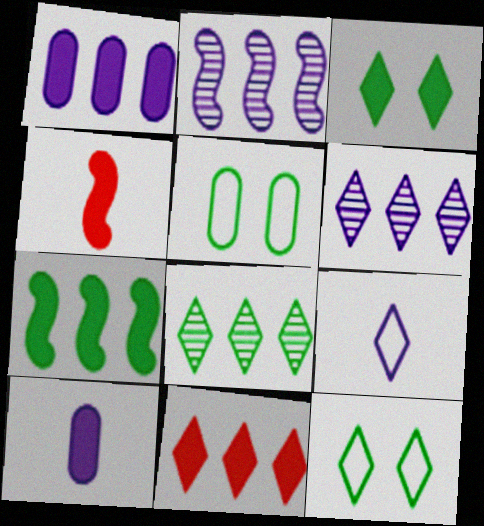[[1, 3, 4], 
[1, 7, 11], 
[4, 5, 6]]